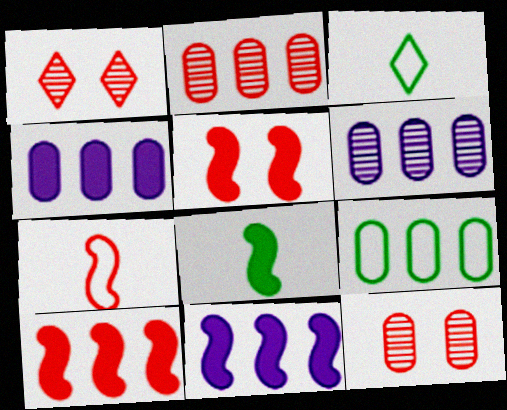[[2, 4, 9], 
[3, 5, 6], 
[3, 11, 12], 
[5, 8, 11]]